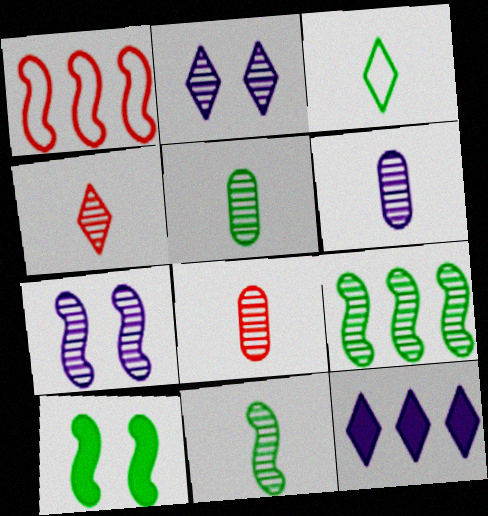[[2, 8, 9], 
[4, 6, 11], 
[5, 6, 8]]